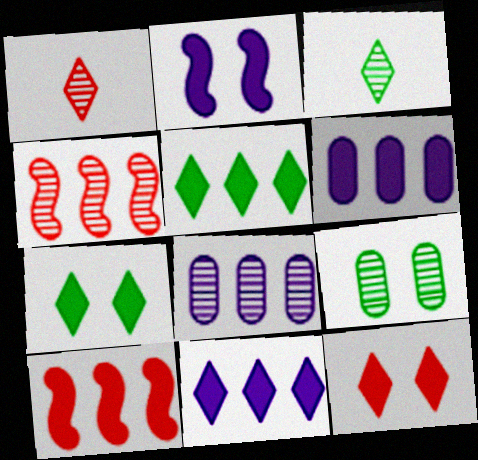[[5, 6, 10]]